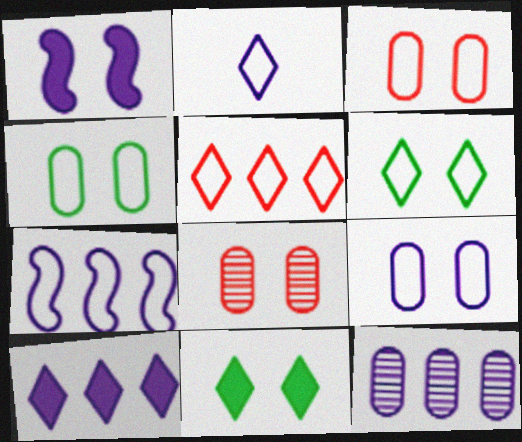[[1, 2, 12], 
[1, 6, 8], 
[2, 5, 6], 
[2, 7, 9], 
[3, 4, 9], 
[7, 10, 12]]